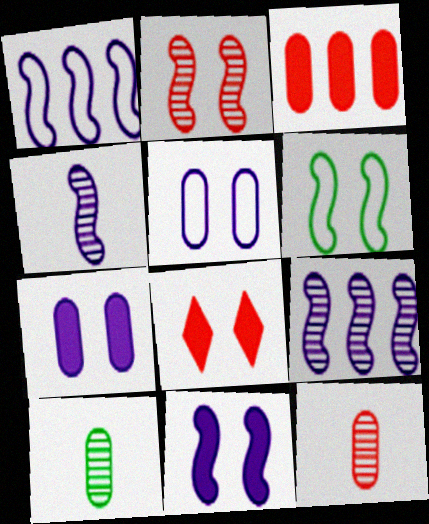[[1, 4, 11], 
[1, 8, 10], 
[2, 6, 11], 
[3, 5, 10]]